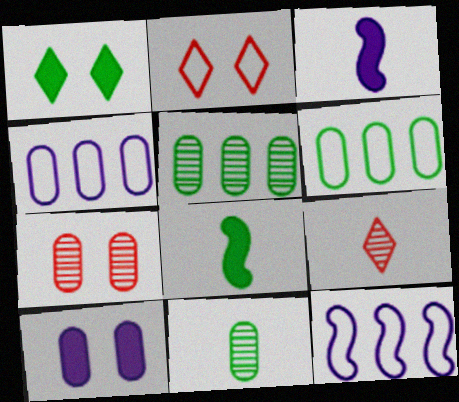[[2, 3, 5]]